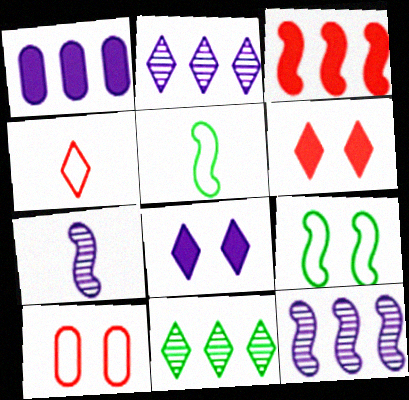[[3, 7, 9], 
[4, 8, 11]]